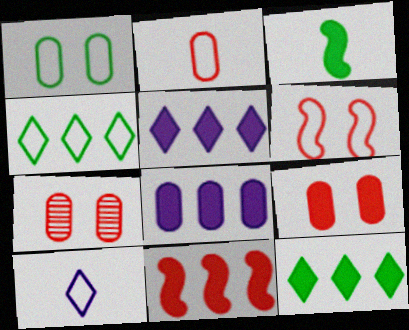[[3, 5, 9], 
[8, 11, 12]]